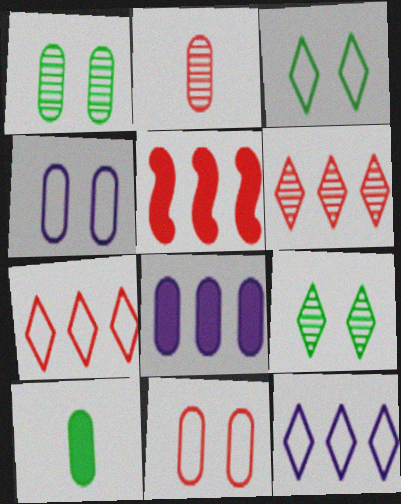[]